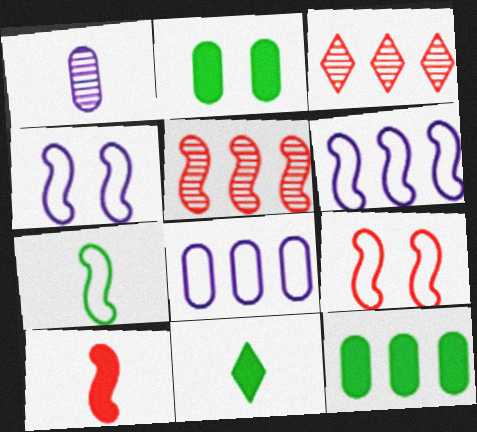[[3, 6, 12], 
[5, 9, 10], 
[6, 7, 9]]